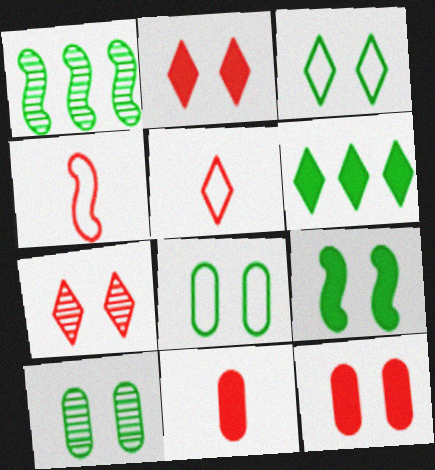[[3, 9, 10]]